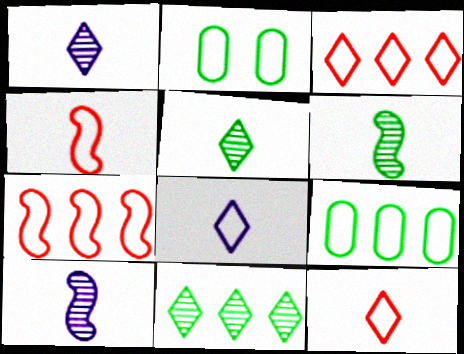[[2, 7, 8]]